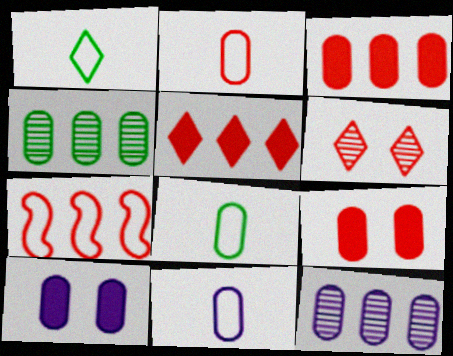[[2, 4, 10], 
[2, 8, 11], 
[4, 9, 11], 
[8, 9, 12], 
[10, 11, 12]]